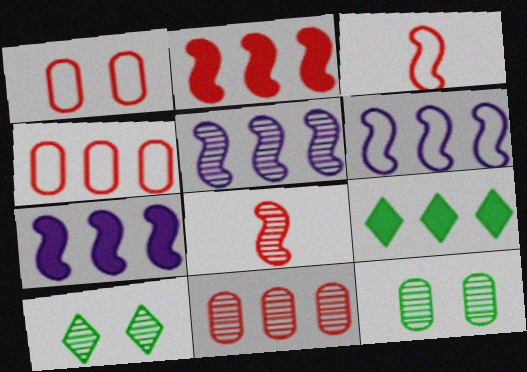[[4, 5, 9], 
[5, 6, 7], 
[6, 9, 11]]